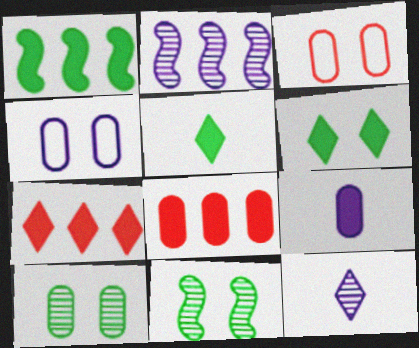[[1, 3, 12], 
[2, 3, 5]]